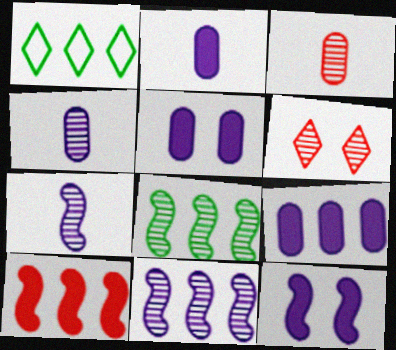[[1, 3, 12], 
[2, 5, 9], 
[4, 6, 8]]